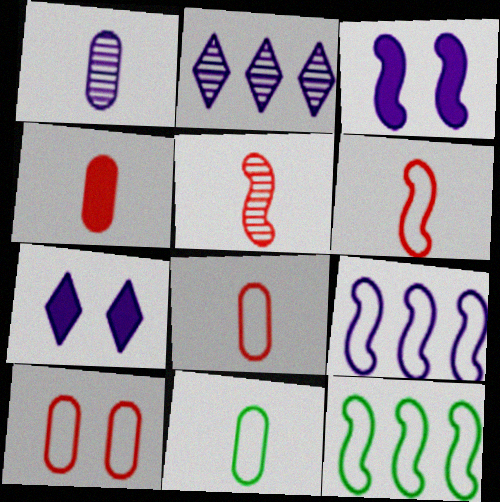[[1, 4, 11], 
[1, 7, 9], 
[3, 5, 12]]